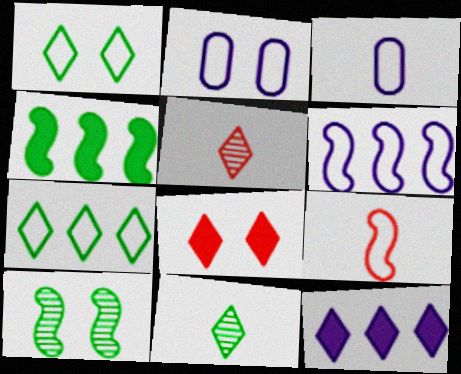[[1, 5, 12], 
[2, 4, 5], 
[2, 7, 9], 
[2, 8, 10]]